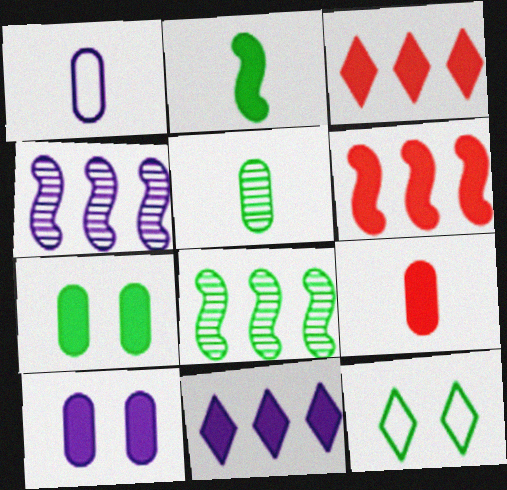[[1, 5, 9], 
[2, 3, 10], 
[4, 9, 12]]